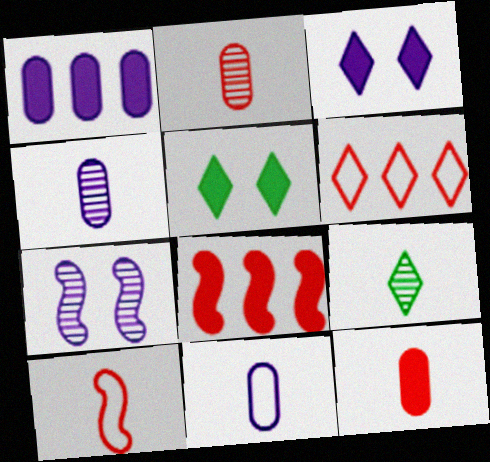[[3, 6, 9]]